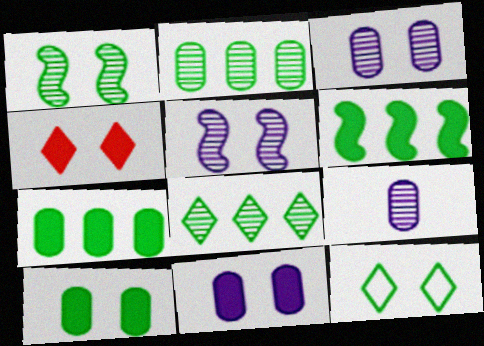[[1, 10, 12]]